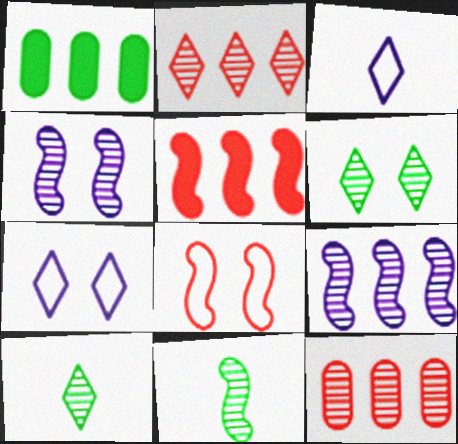[[4, 10, 12]]